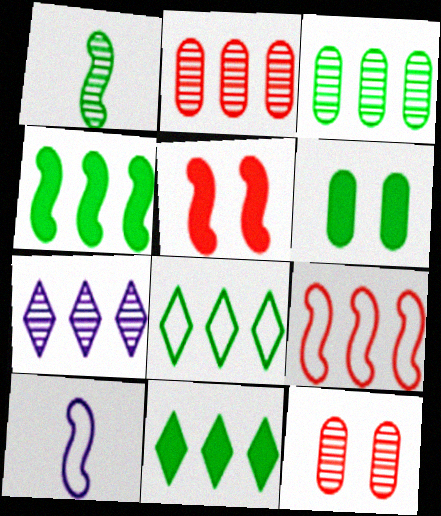[[1, 6, 8], 
[1, 7, 12], 
[3, 4, 8], 
[10, 11, 12]]